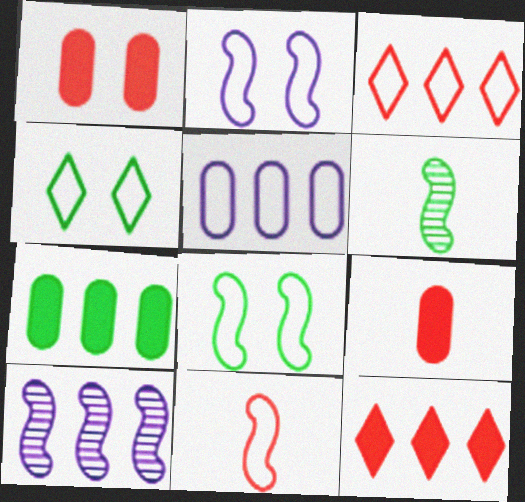[[3, 7, 10], 
[4, 5, 11], 
[4, 6, 7], 
[4, 9, 10]]